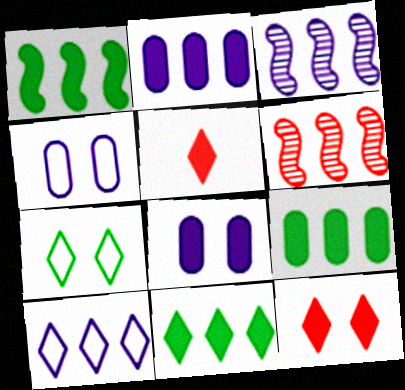[[1, 5, 8], 
[1, 9, 11], 
[2, 3, 10], 
[6, 9, 10]]